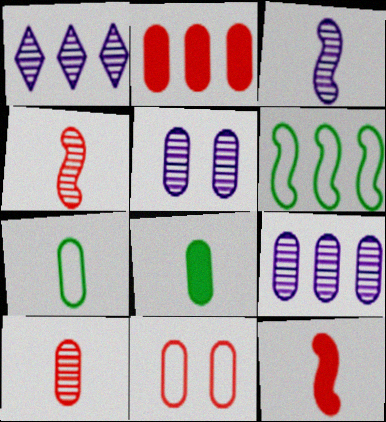[[1, 2, 6], 
[1, 3, 5], 
[2, 5, 7], 
[2, 10, 11], 
[8, 9, 11]]